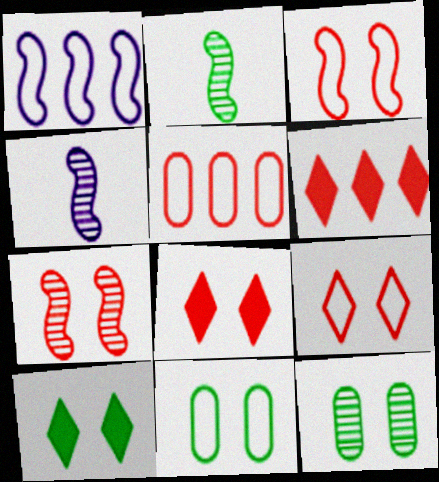[[4, 5, 10], 
[4, 6, 11]]